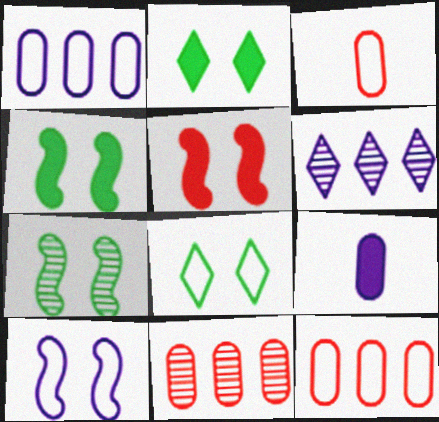[[3, 4, 6], 
[5, 7, 10], 
[6, 9, 10]]